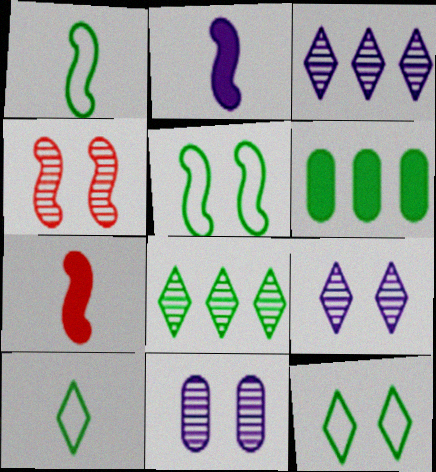[]